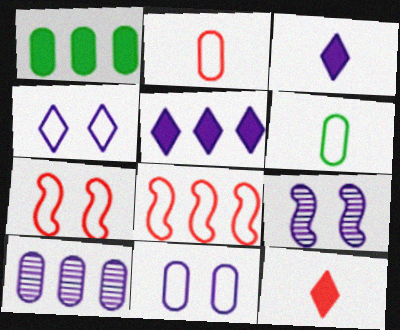[[4, 6, 8]]